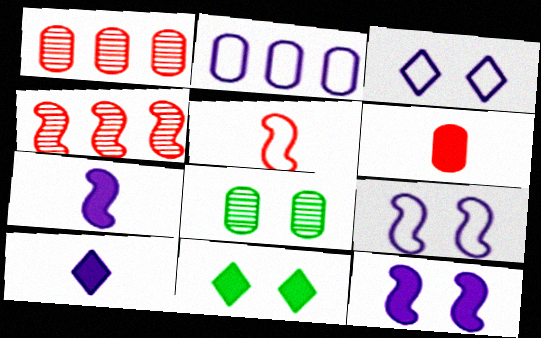[[2, 6, 8]]